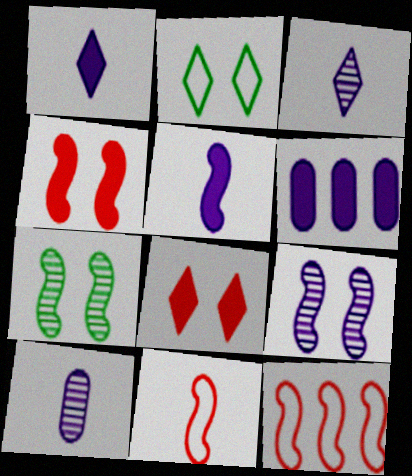[[5, 7, 12]]